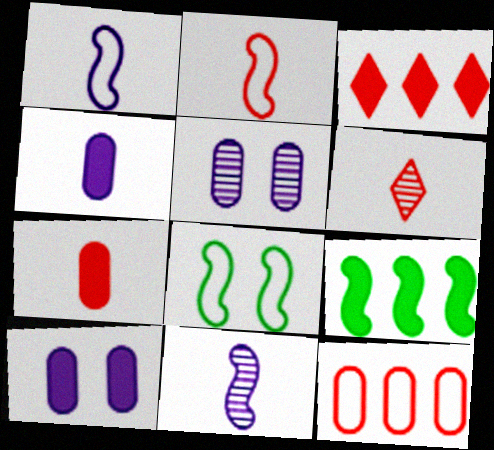[[2, 6, 7]]